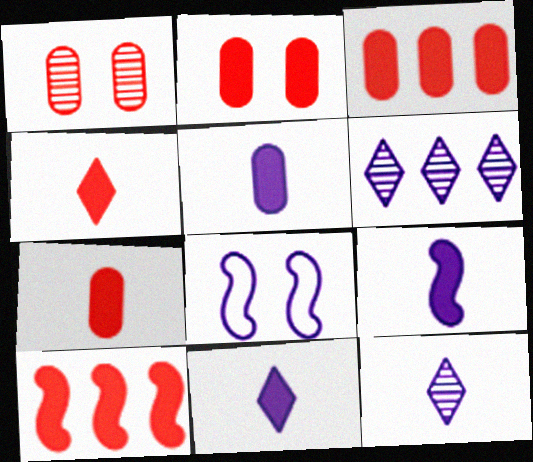[[2, 3, 7], 
[2, 4, 10], 
[5, 6, 8], 
[5, 9, 11]]